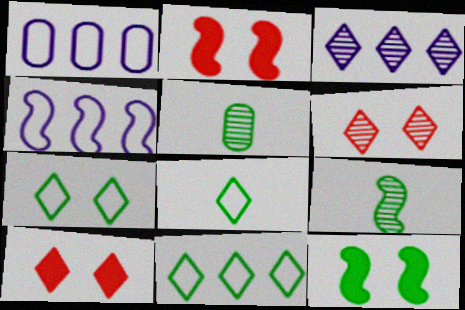[[1, 9, 10], 
[2, 4, 9], 
[3, 8, 10], 
[4, 5, 10], 
[5, 11, 12], 
[7, 8, 11]]